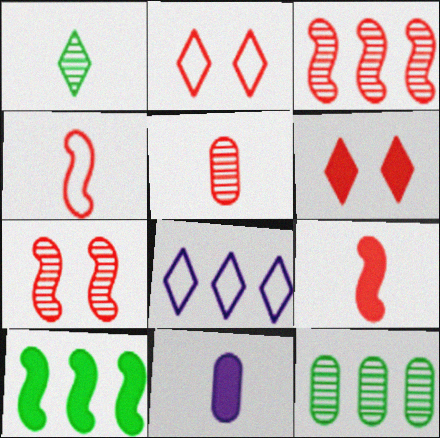[[1, 4, 11], 
[1, 6, 8], 
[6, 10, 11]]